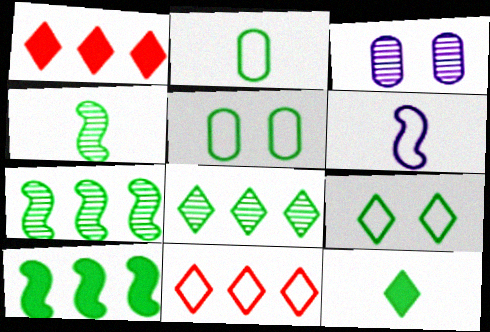[[2, 4, 12], 
[5, 6, 11], 
[5, 7, 12], 
[8, 9, 12]]